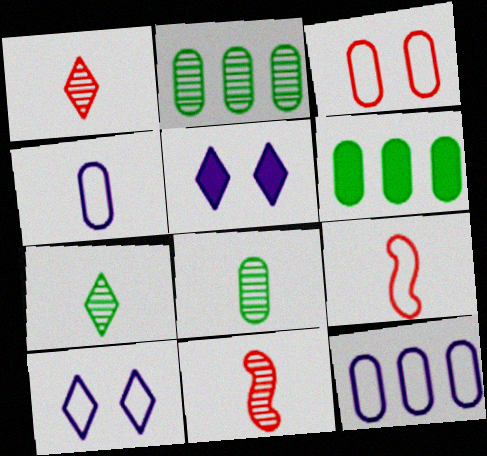[[2, 5, 9], 
[6, 10, 11]]